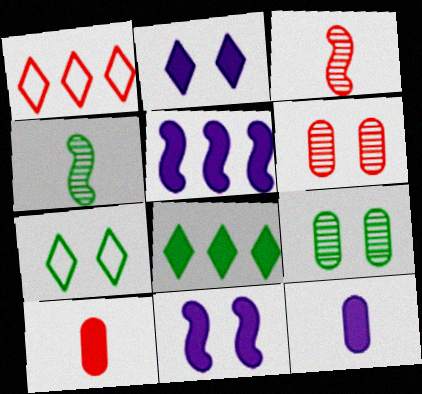[[2, 5, 12], 
[6, 7, 11], 
[8, 10, 11]]